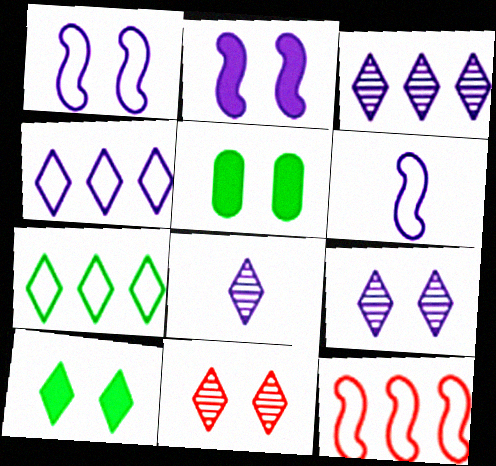[[1, 5, 11], 
[3, 8, 9], 
[5, 8, 12]]